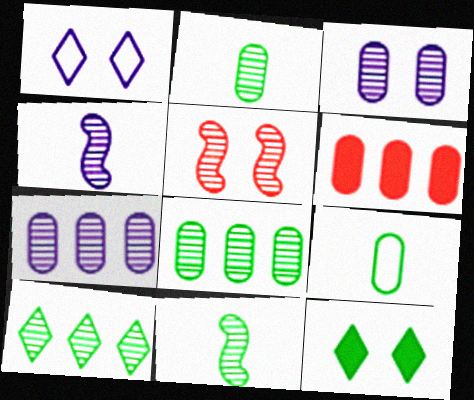[[1, 6, 11], 
[3, 6, 9]]